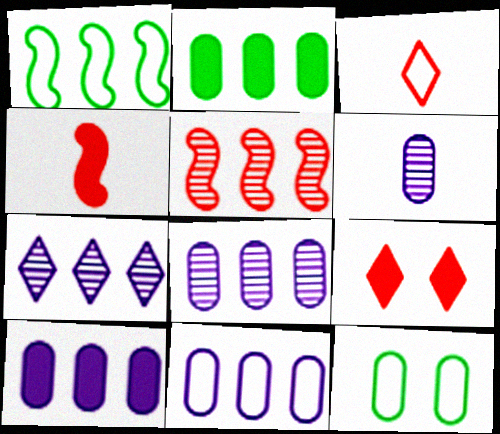[[1, 6, 9], 
[4, 7, 12], 
[8, 10, 11]]